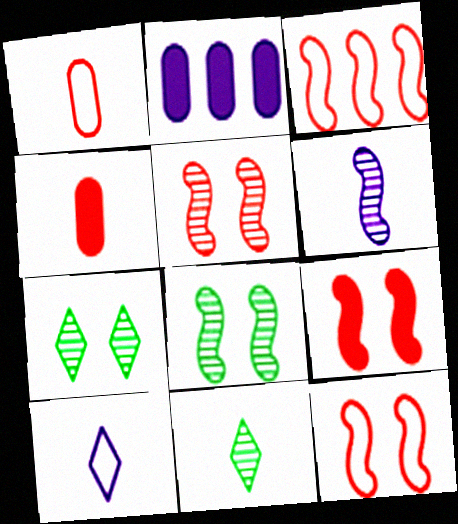[[2, 11, 12], 
[5, 9, 12]]